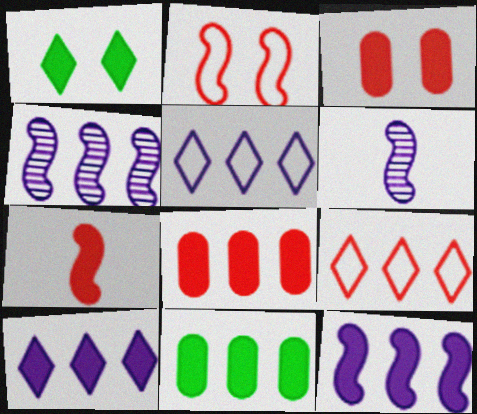[[4, 9, 11]]